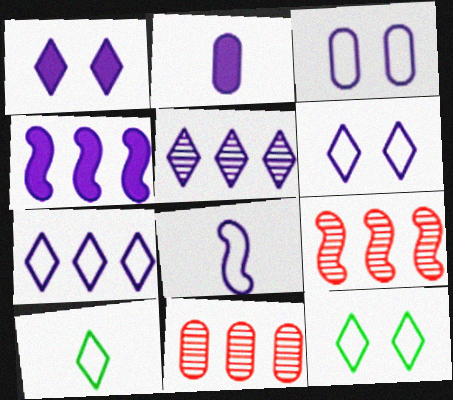[[1, 2, 4], 
[2, 9, 12], 
[3, 7, 8]]